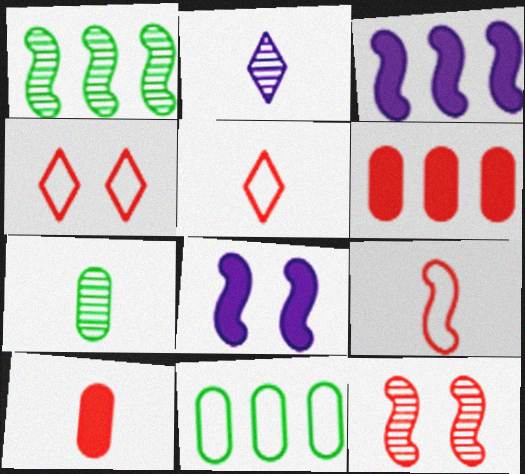[[1, 8, 9], 
[3, 4, 7], 
[5, 6, 12]]